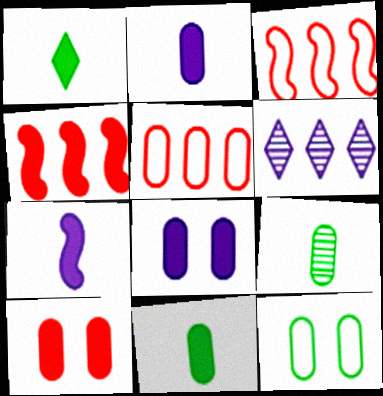[[1, 4, 8], 
[5, 8, 9]]